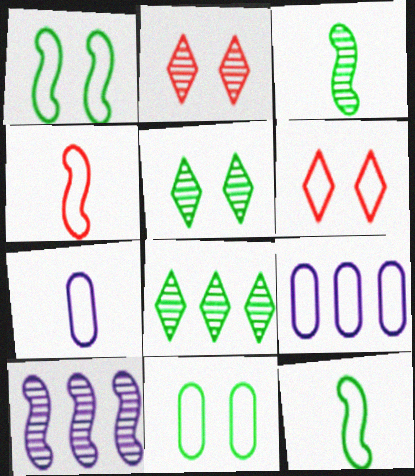[[6, 9, 12]]